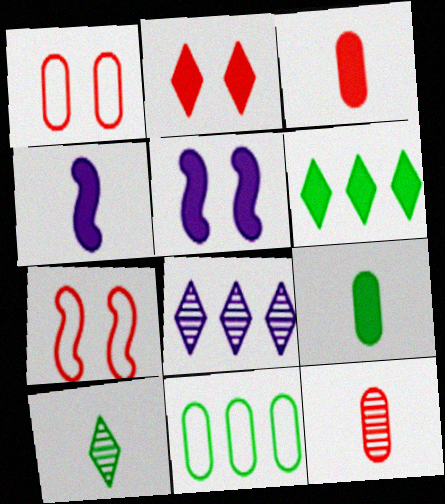[[3, 5, 6], 
[7, 8, 9]]